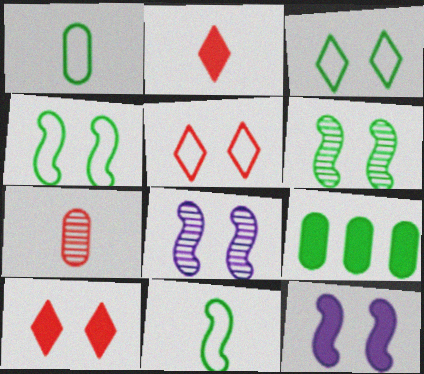[[2, 9, 12]]